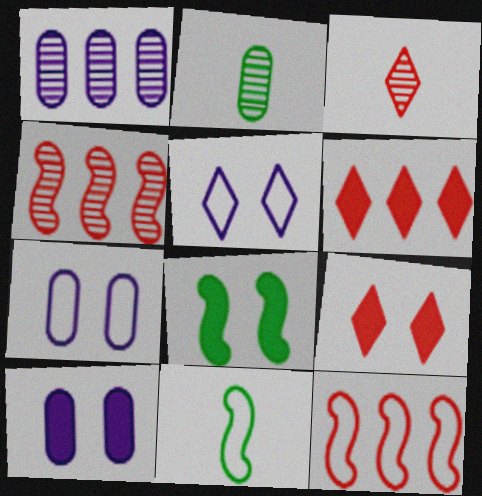[[1, 9, 11], 
[8, 9, 10]]